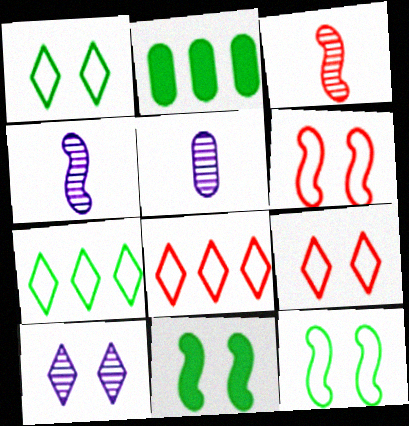[[2, 4, 9], 
[5, 8, 11]]